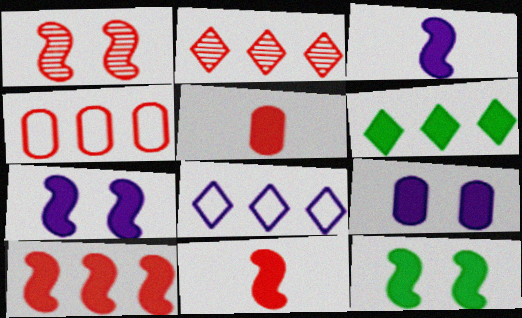[[2, 4, 10], 
[2, 6, 8], 
[3, 10, 12], 
[5, 6, 7], 
[6, 9, 11]]